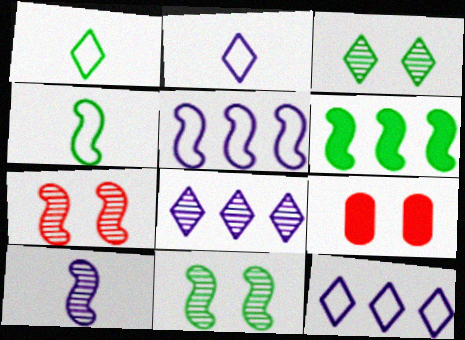[[4, 6, 11], 
[4, 8, 9]]